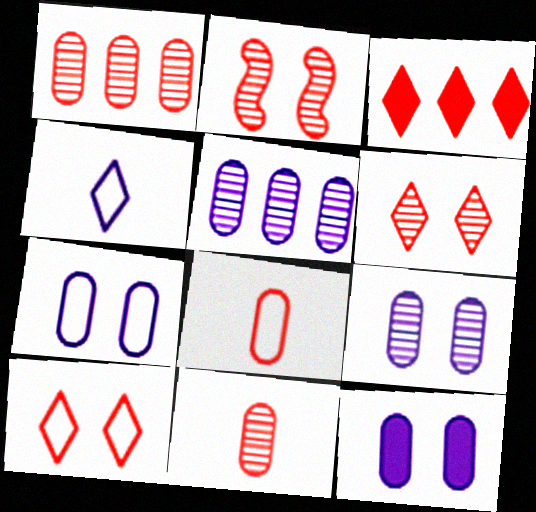[[2, 3, 8], 
[7, 9, 12]]